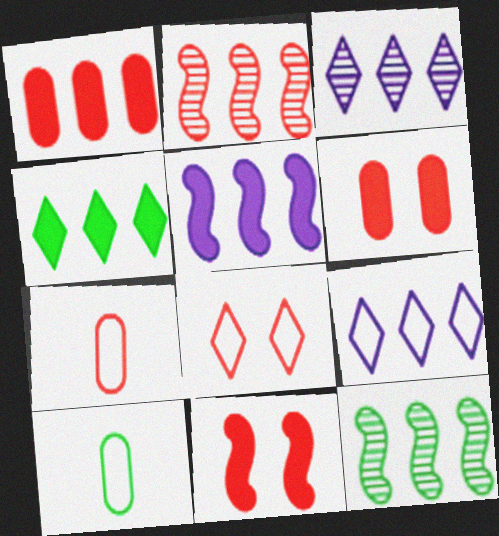[[1, 4, 5], 
[1, 9, 12], 
[3, 10, 11]]